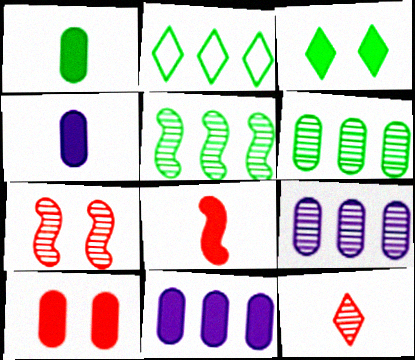[[1, 10, 11], 
[2, 4, 7], 
[3, 8, 11]]